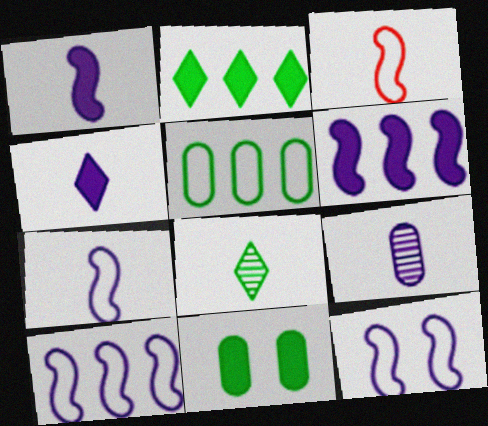[[4, 7, 9], 
[7, 10, 12]]